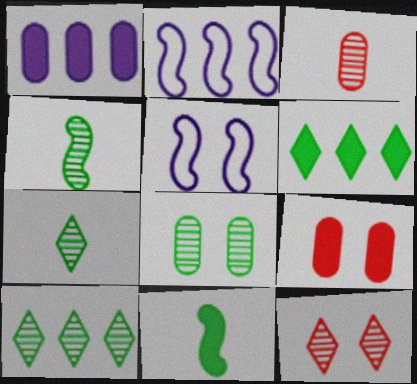[[2, 7, 9], 
[3, 5, 6], 
[4, 8, 10]]